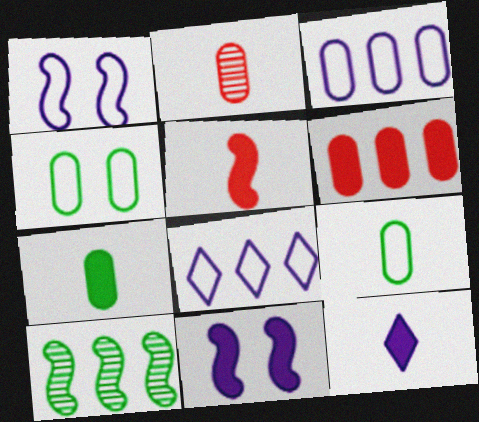[[1, 5, 10], 
[5, 7, 12], 
[6, 8, 10]]